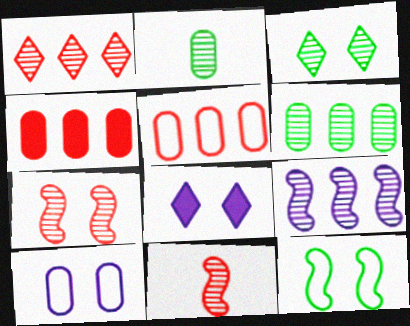[[1, 6, 9], 
[2, 4, 10]]